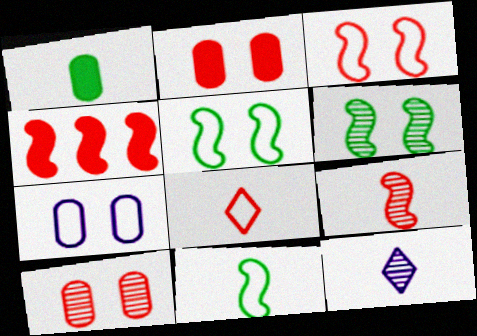[[3, 4, 9], 
[4, 8, 10]]